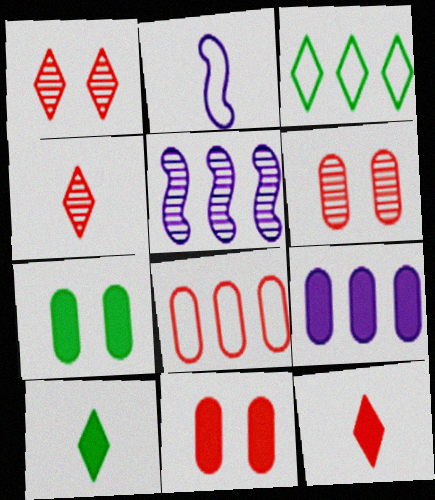[]